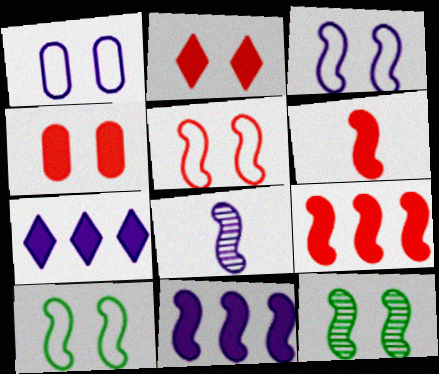[[1, 2, 12], 
[1, 7, 8], 
[3, 5, 10], 
[3, 8, 11], 
[8, 9, 10]]